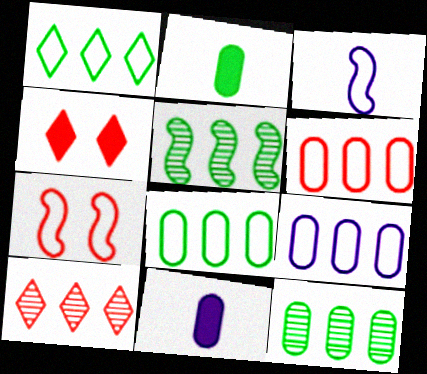[[3, 4, 12], 
[6, 8, 9]]